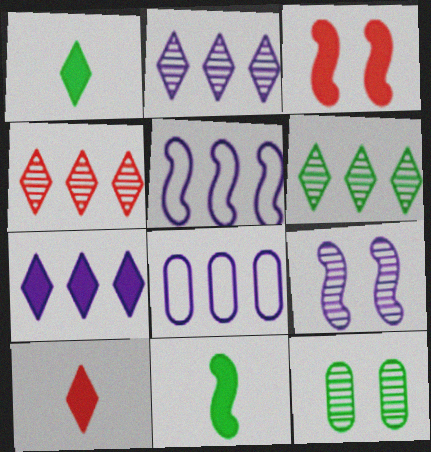[[2, 4, 6], 
[5, 10, 12]]